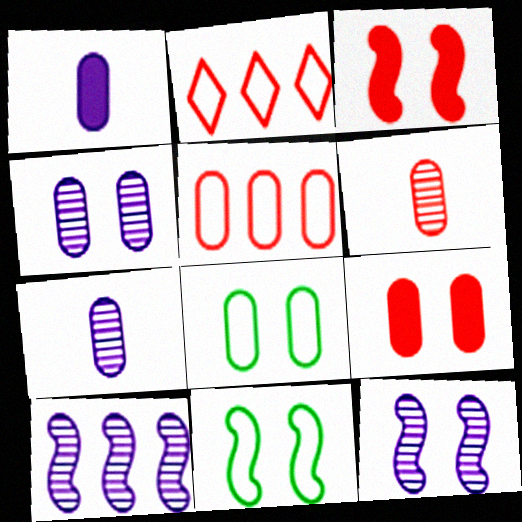[[2, 3, 6], 
[3, 11, 12], 
[4, 8, 9], 
[5, 6, 9]]